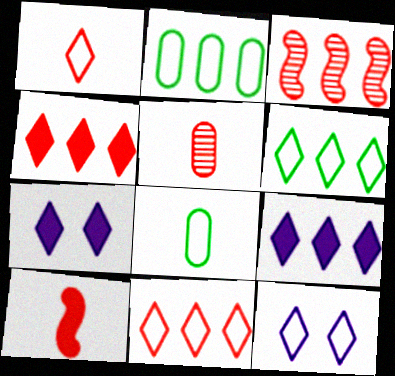[[1, 5, 10], 
[1, 6, 12], 
[2, 3, 9], 
[3, 7, 8]]